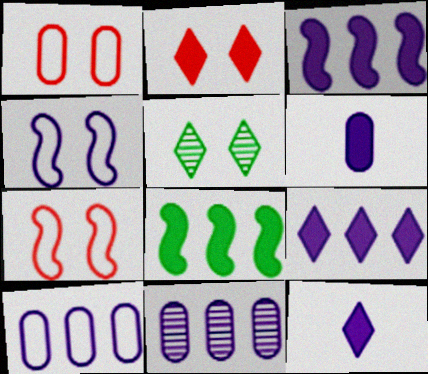[[2, 6, 8], 
[4, 11, 12]]